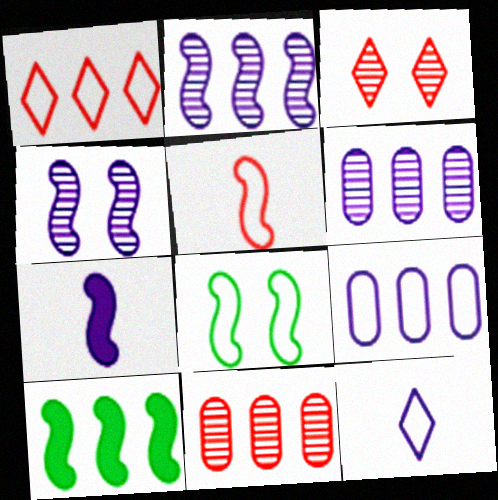[[1, 6, 10], 
[4, 5, 10]]